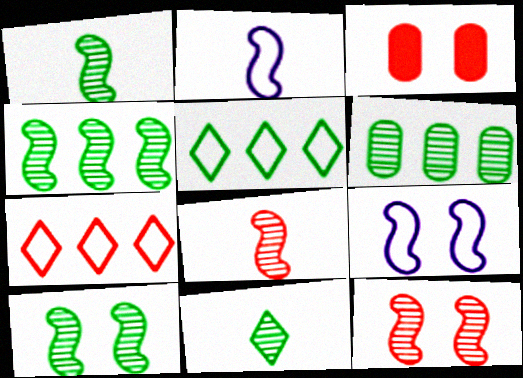[[1, 4, 10], 
[3, 7, 8], 
[6, 10, 11]]